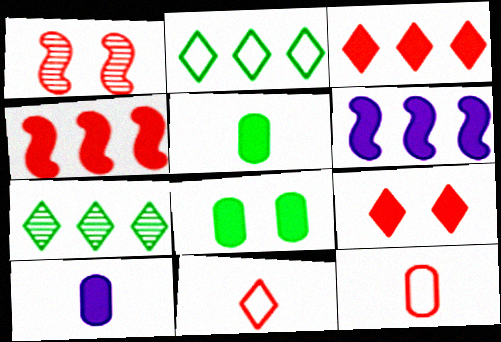[[1, 2, 10], 
[1, 3, 12], 
[5, 6, 9]]